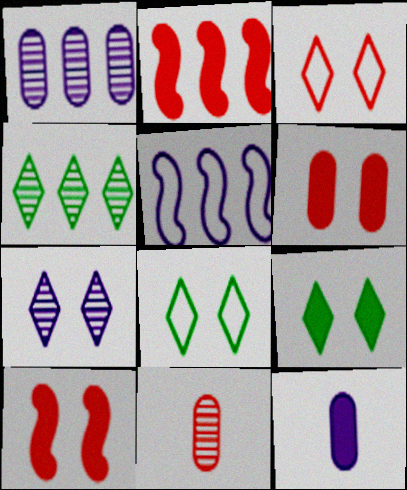[[2, 3, 11], 
[2, 9, 12], 
[3, 7, 9], 
[5, 7, 12], 
[5, 9, 11]]